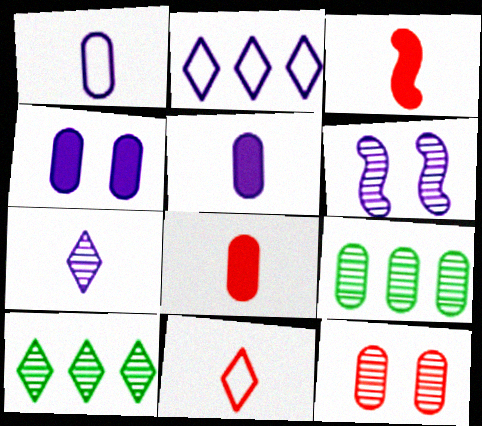[[2, 5, 6]]